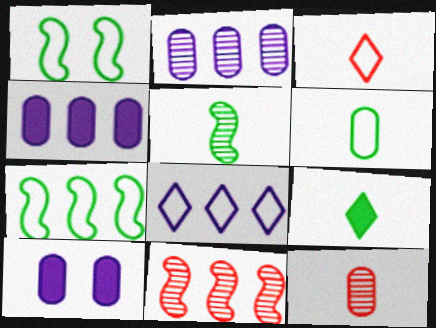[[5, 6, 9]]